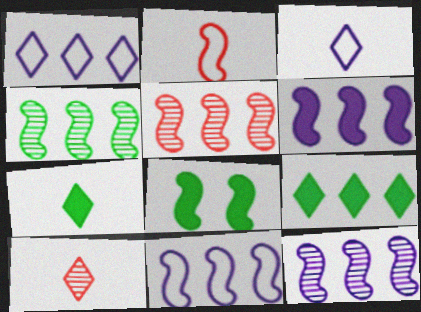[[2, 8, 12], 
[3, 7, 10], 
[4, 5, 12], 
[6, 11, 12]]